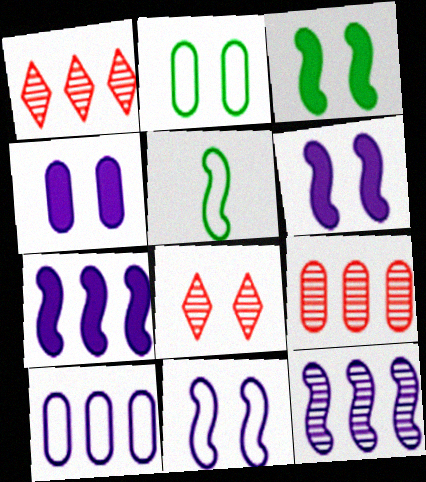[[1, 4, 5], 
[2, 6, 8]]